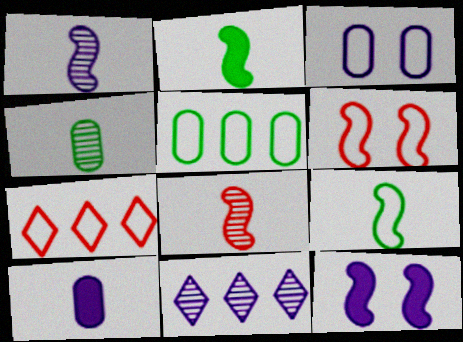[[3, 7, 9], 
[4, 7, 12]]